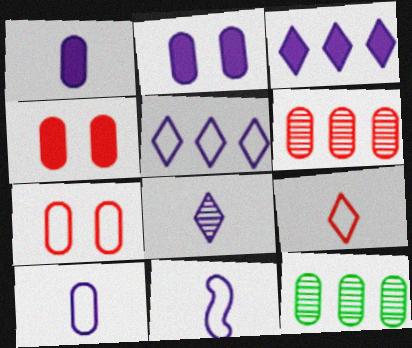[[1, 7, 12], 
[1, 8, 11], 
[4, 10, 12]]